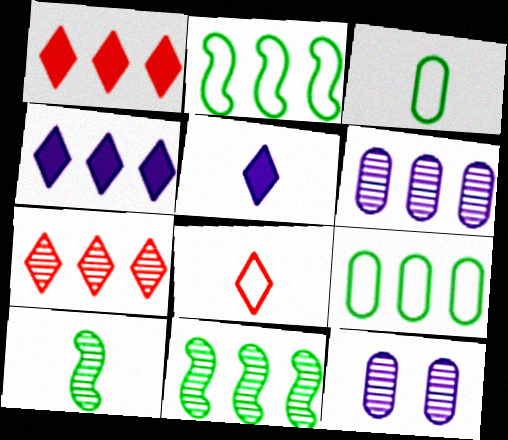[[1, 2, 6], 
[6, 7, 11], 
[7, 10, 12]]